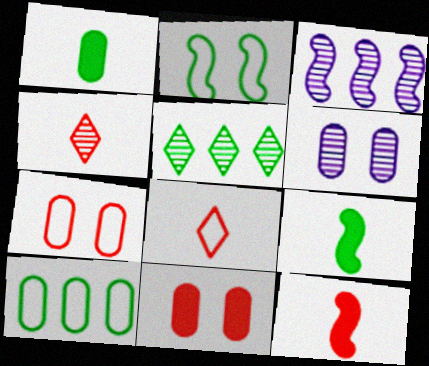[[1, 2, 5], 
[2, 3, 12]]